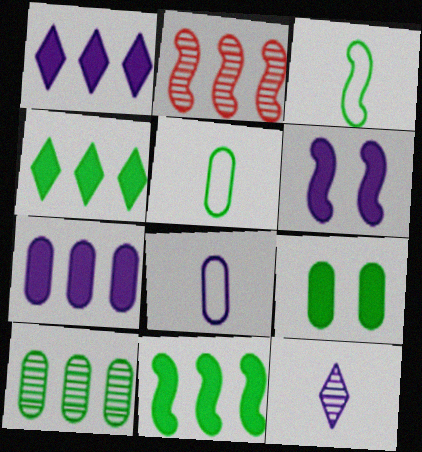[[2, 3, 6], 
[5, 9, 10]]